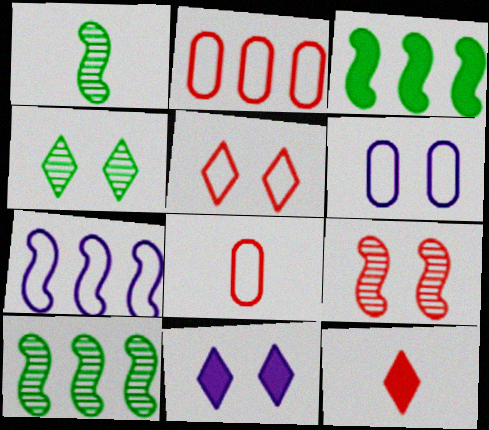[[1, 2, 11], 
[2, 9, 12], 
[4, 5, 11], 
[6, 10, 12], 
[8, 10, 11]]